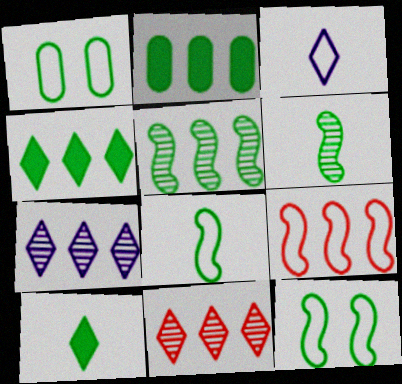[[1, 3, 9], 
[1, 4, 6], 
[1, 5, 10], 
[2, 7, 9]]